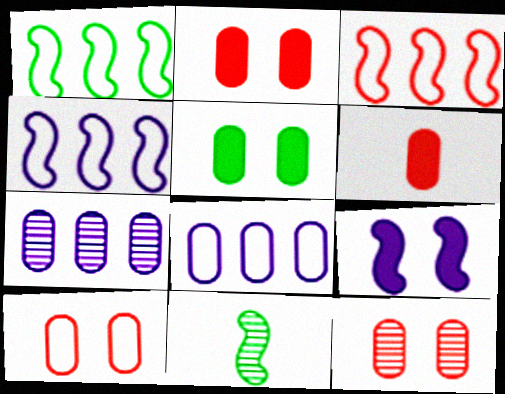[[1, 3, 4], 
[2, 10, 12], 
[3, 9, 11]]